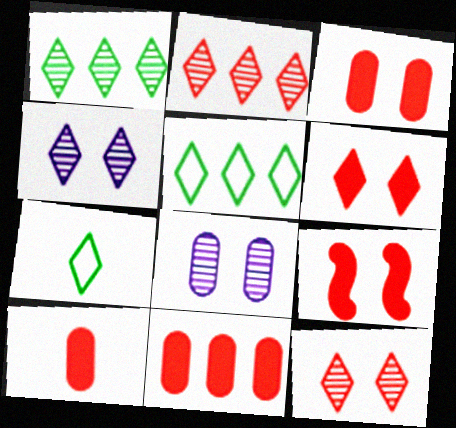[[3, 6, 9], 
[3, 10, 11]]